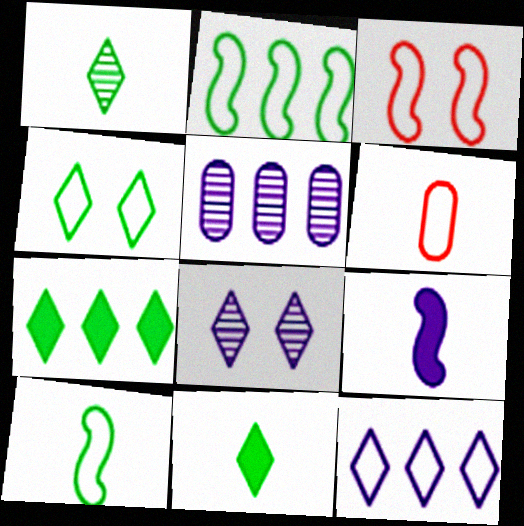[[1, 4, 7], 
[1, 6, 9], 
[3, 5, 11]]